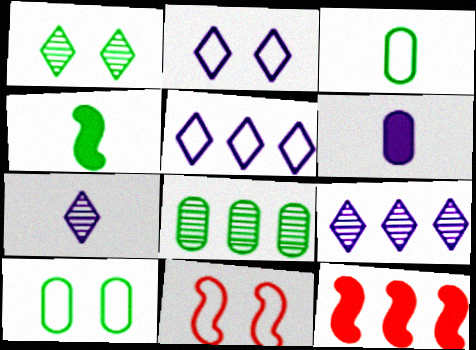[[2, 10, 11], 
[3, 5, 11], 
[5, 8, 12], 
[7, 10, 12]]